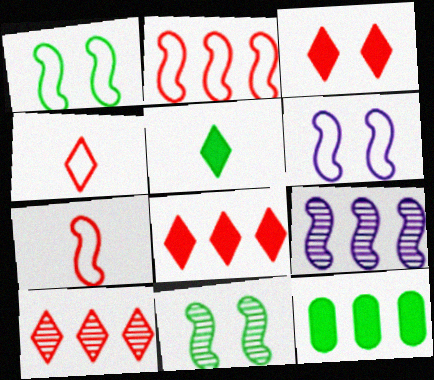[[3, 4, 10]]